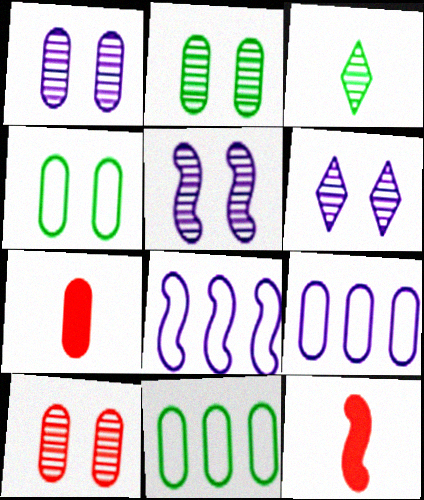[[1, 2, 10], 
[1, 5, 6], 
[1, 7, 11], 
[2, 7, 9], 
[6, 11, 12]]